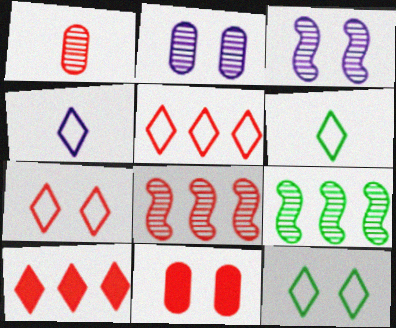[[3, 11, 12], 
[4, 5, 12], 
[4, 9, 11]]